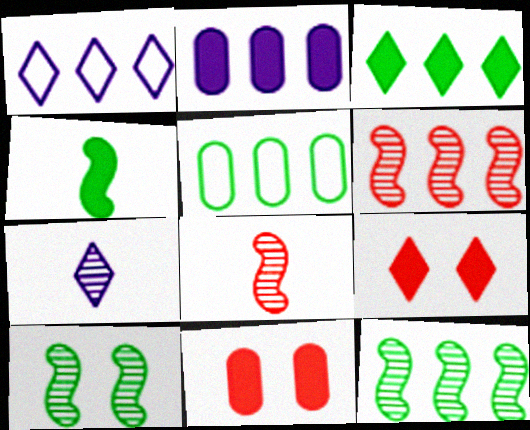[[2, 4, 9], 
[3, 5, 12]]